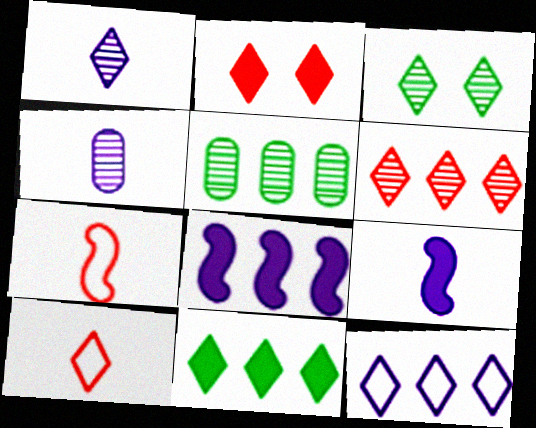[[1, 3, 6], 
[2, 6, 10], 
[6, 11, 12]]